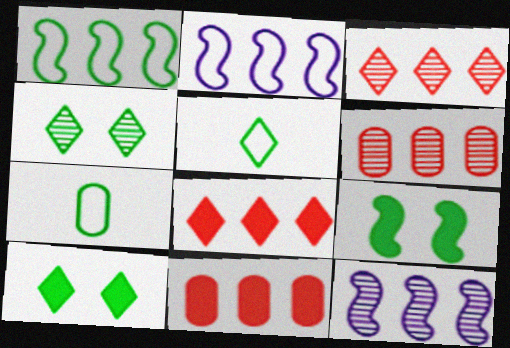[]